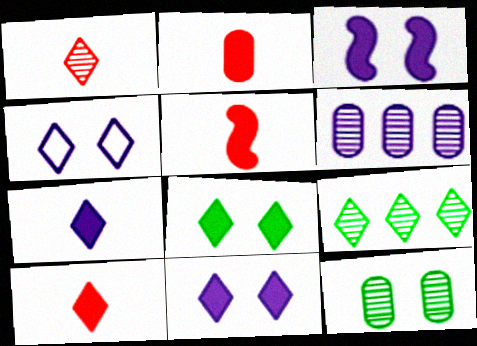[[2, 5, 10], 
[4, 9, 10]]